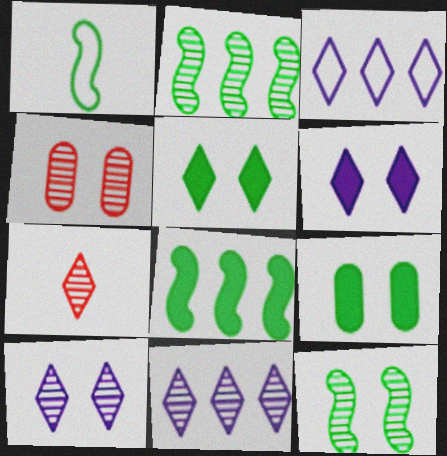[[1, 8, 12], 
[3, 5, 7], 
[4, 10, 12]]